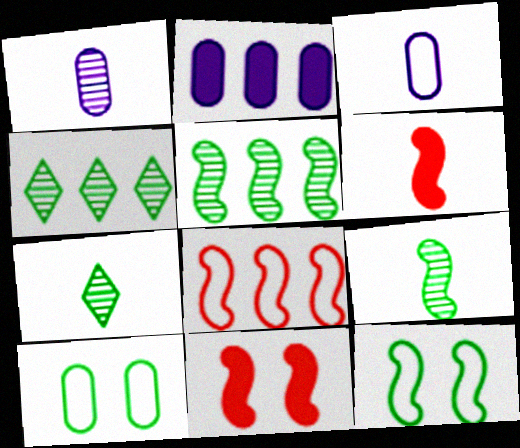[[2, 4, 8], 
[3, 4, 11], 
[3, 6, 7]]